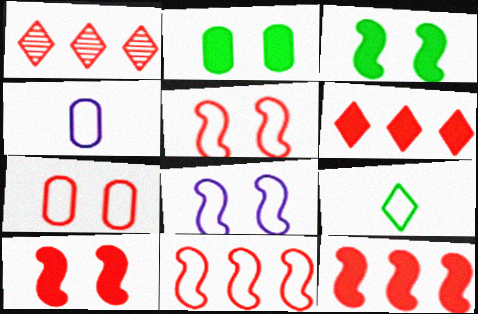[[1, 3, 4]]